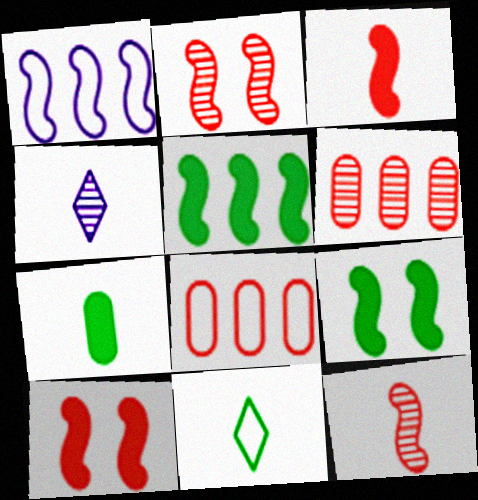[[1, 9, 12], 
[4, 8, 9]]